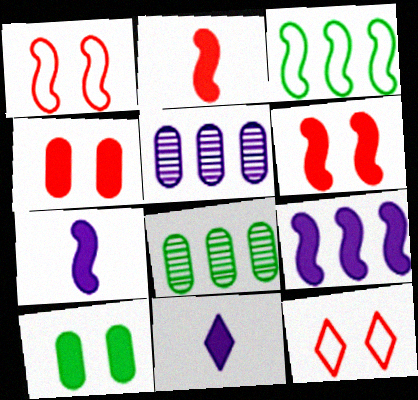[[1, 8, 11], 
[7, 8, 12]]